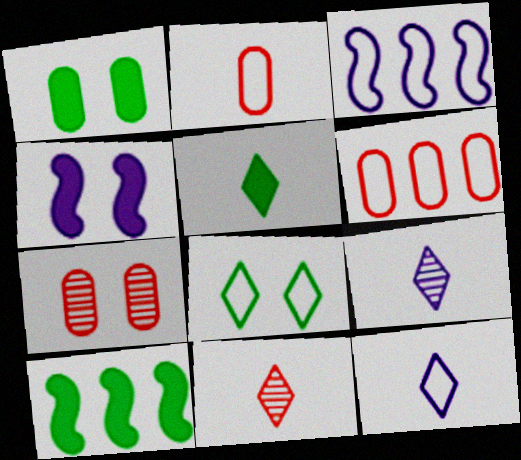[[1, 3, 11], 
[1, 5, 10], 
[2, 3, 8], 
[3, 5, 7], 
[4, 7, 8], 
[5, 11, 12], 
[7, 10, 12]]